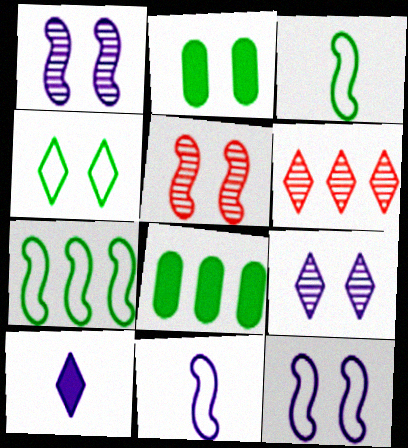[[2, 6, 11], 
[4, 6, 10]]